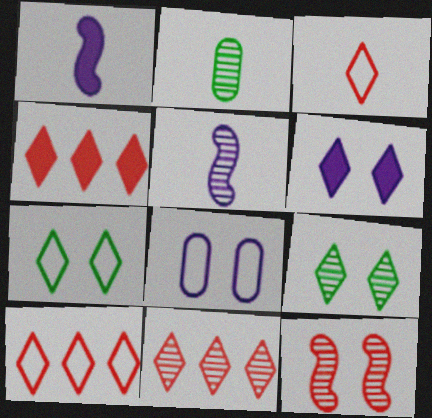[[1, 2, 3], 
[4, 10, 11]]